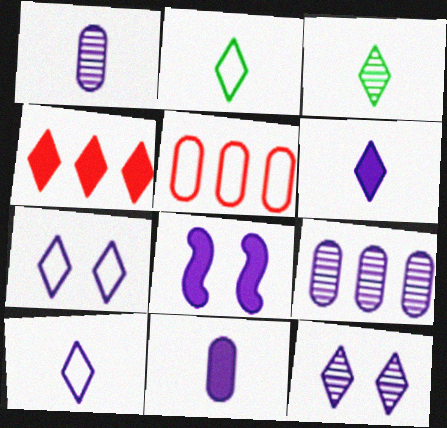[[2, 4, 12], 
[3, 4, 7], 
[3, 5, 8], 
[8, 9, 10]]